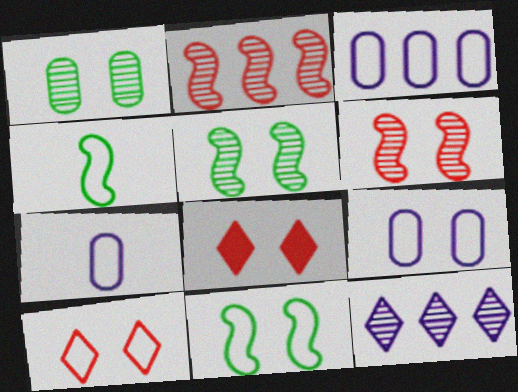[[3, 4, 10], 
[3, 7, 9], 
[5, 8, 9], 
[9, 10, 11]]